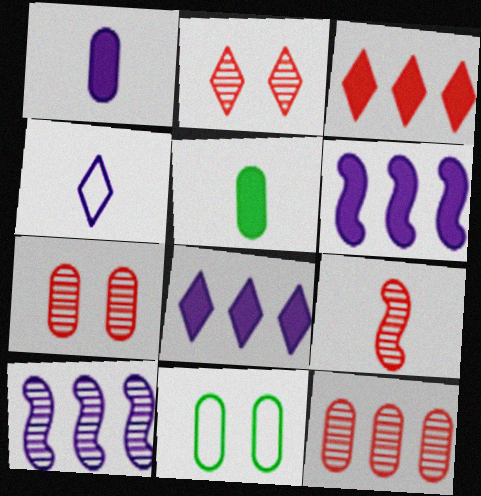[[1, 11, 12], 
[2, 9, 12], 
[4, 5, 9], 
[8, 9, 11]]